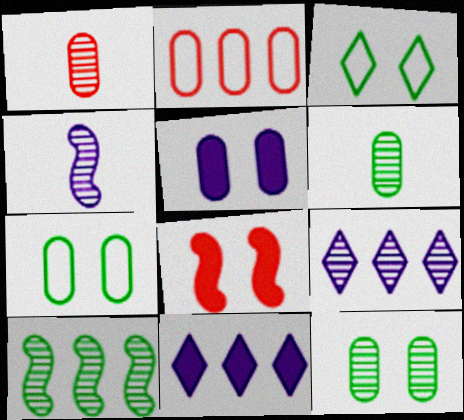[[2, 5, 6], 
[2, 10, 11]]